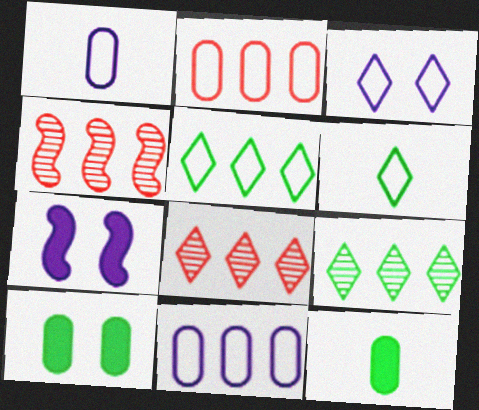[[3, 4, 12]]